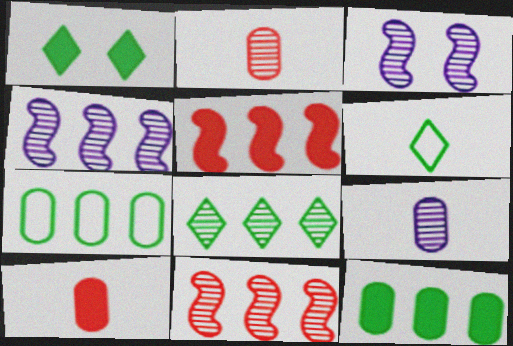[[1, 6, 8], 
[2, 3, 8]]